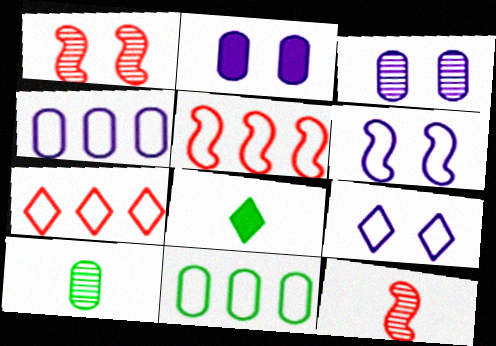[[1, 4, 8], 
[3, 5, 8]]